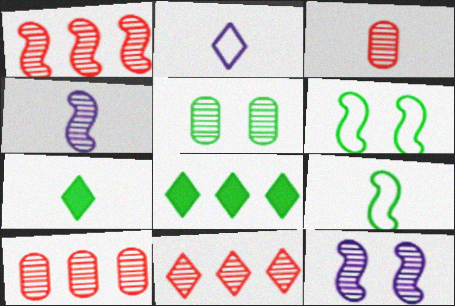[[1, 10, 11], 
[4, 5, 11], 
[5, 8, 9]]